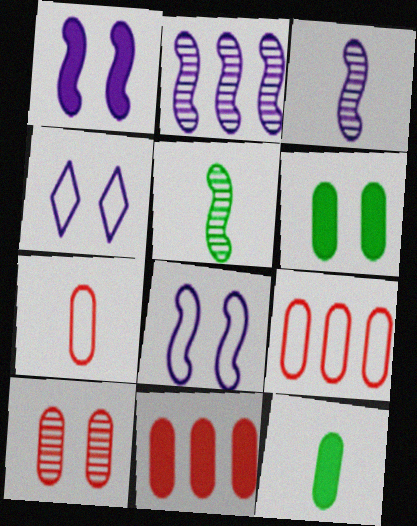[[4, 5, 11], 
[7, 10, 11]]